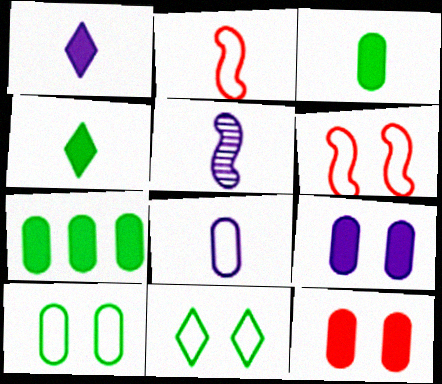[[1, 5, 8]]